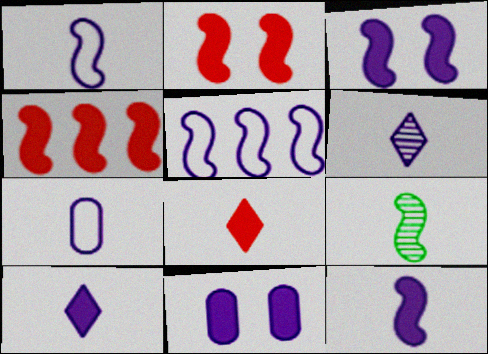[[2, 5, 9], 
[5, 6, 11], 
[6, 7, 12], 
[7, 8, 9]]